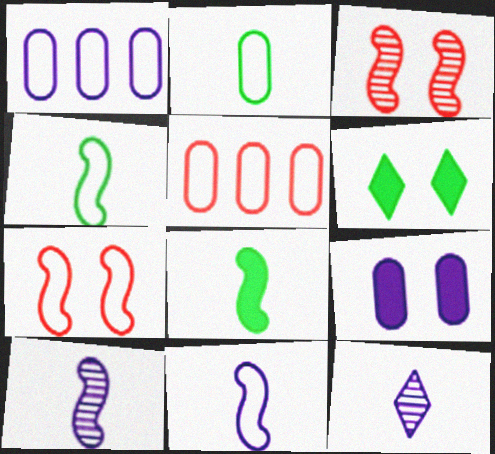[[5, 6, 10]]